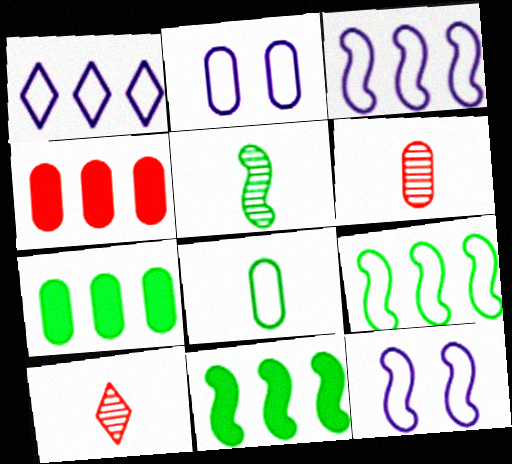[[2, 6, 7], 
[2, 10, 11], 
[7, 10, 12]]